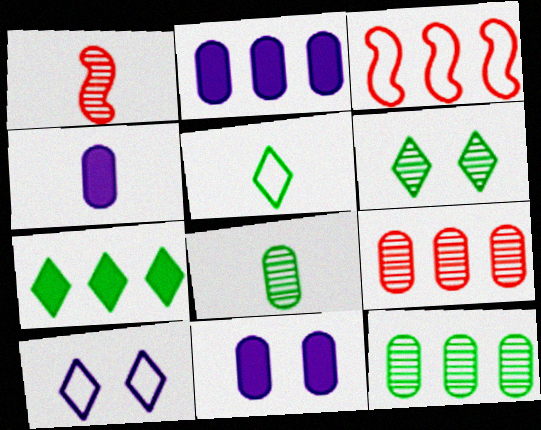[[1, 4, 5], 
[2, 4, 11], 
[3, 4, 6], 
[5, 6, 7]]